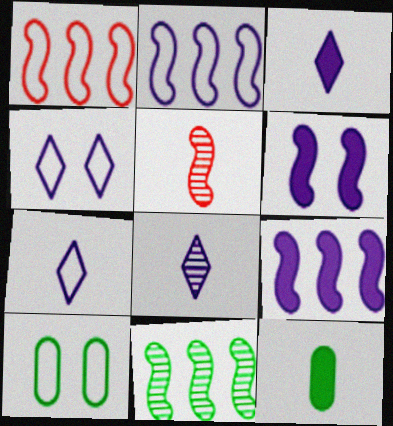[[1, 7, 10], 
[1, 9, 11], 
[3, 7, 8], 
[5, 7, 12]]